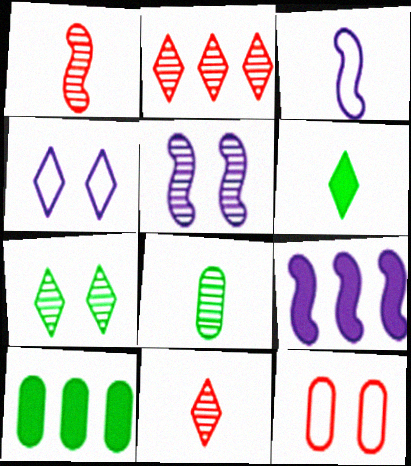[[1, 4, 10], 
[2, 4, 6], 
[2, 5, 8], 
[3, 5, 9]]